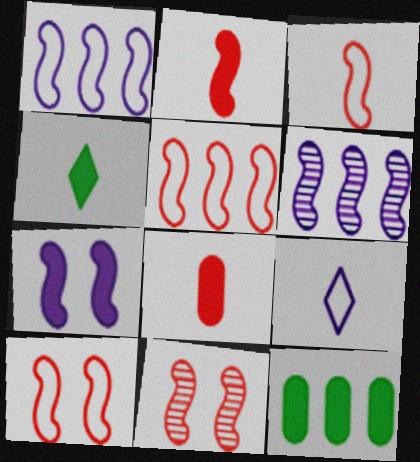[[2, 5, 11], 
[3, 5, 10], 
[9, 11, 12]]